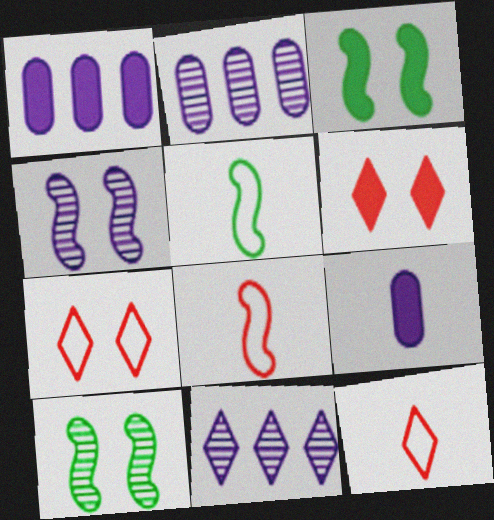[[1, 10, 12], 
[2, 3, 12], 
[2, 5, 6]]